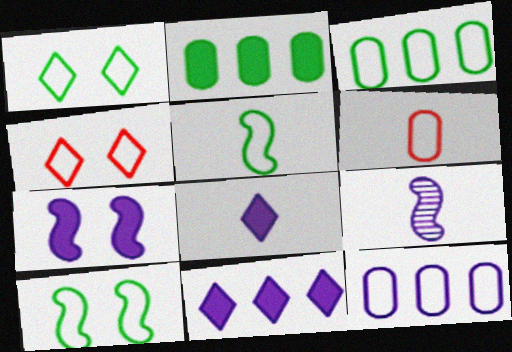[[1, 3, 5], 
[2, 4, 9], 
[4, 5, 12]]